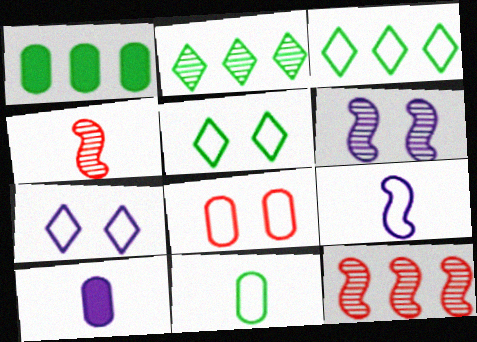[[1, 4, 7], 
[3, 8, 9], 
[5, 10, 12]]